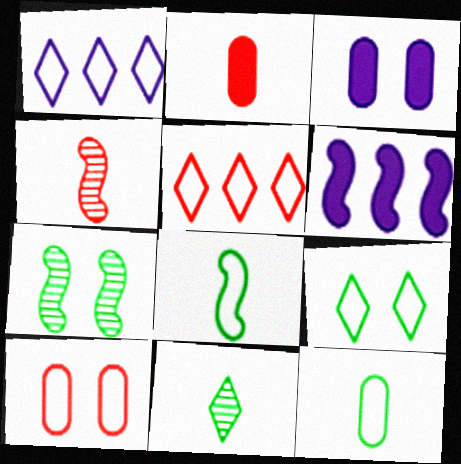[[1, 2, 7], 
[1, 8, 10], 
[6, 10, 11]]